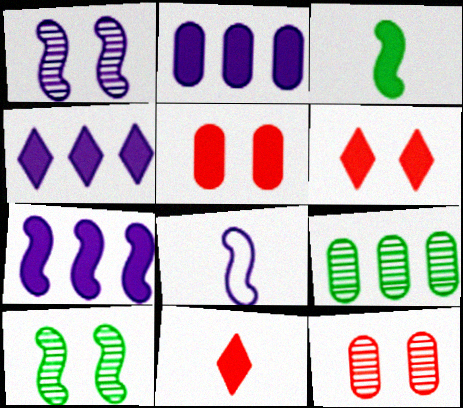[[1, 7, 8], 
[2, 3, 6], 
[2, 4, 7], 
[3, 4, 5], 
[6, 8, 9]]